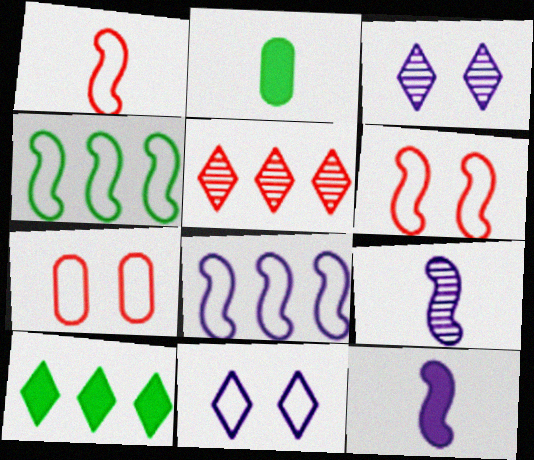[[7, 9, 10]]